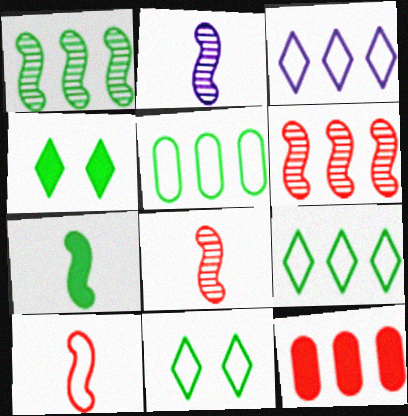[[1, 3, 12], 
[2, 7, 10], 
[2, 11, 12]]